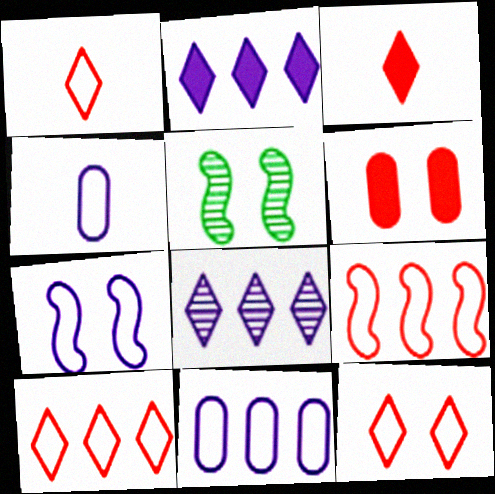[[1, 10, 12], 
[3, 5, 11]]